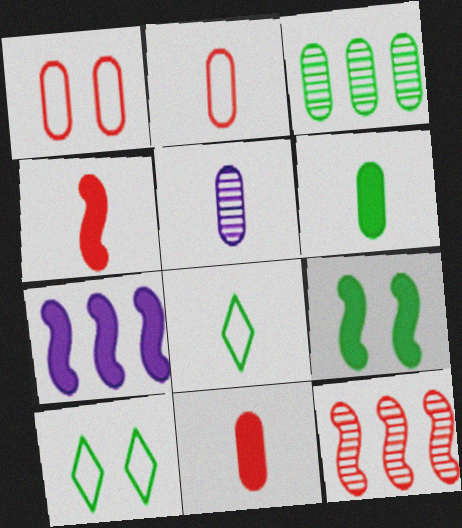[[2, 5, 6], 
[3, 8, 9], 
[4, 5, 8], 
[4, 7, 9]]